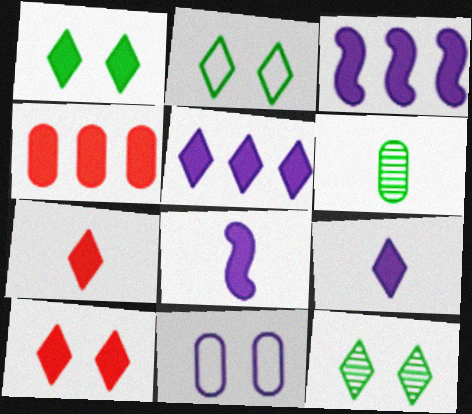[[1, 2, 12], 
[1, 4, 8], 
[1, 5, 7], 
[4, 6, 11]]